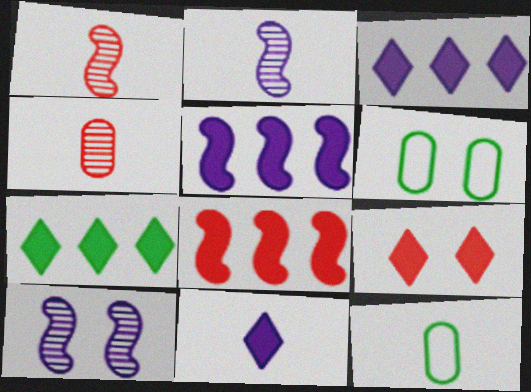[[1, 3, 6], 
[1, 11, 12], 
[6, 9, 10], 
[7, 9, 11]]